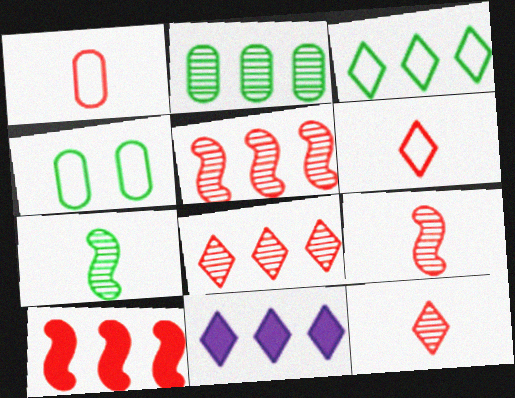[[3, 8, 11], 
[4, 9, 11]]